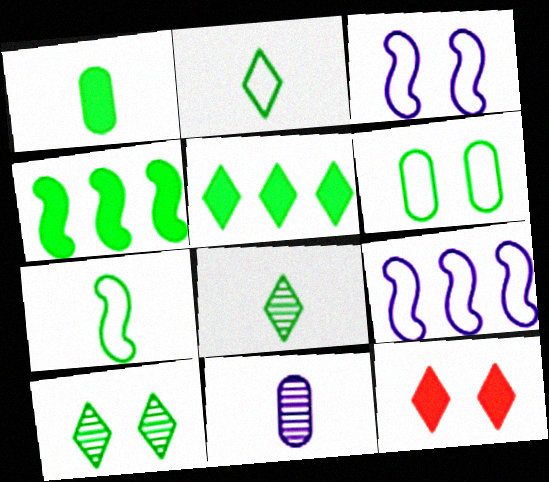[[1, 7, 8], 
[2, 5, 10], 
[4, 6, 8]]